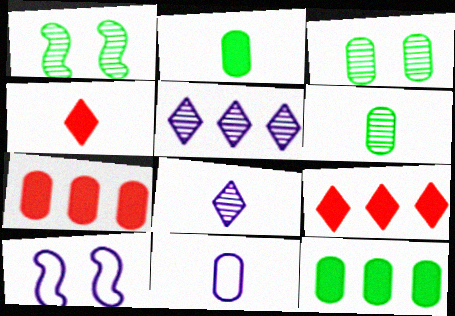[[1, 9, 11], 
[3, 7, 11], 
[6, 9, 10]]